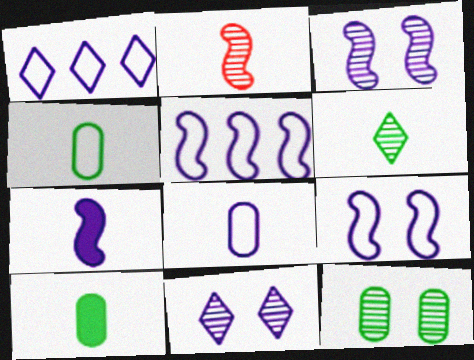[[1, 8, 9], 
[3, 5, 7]]